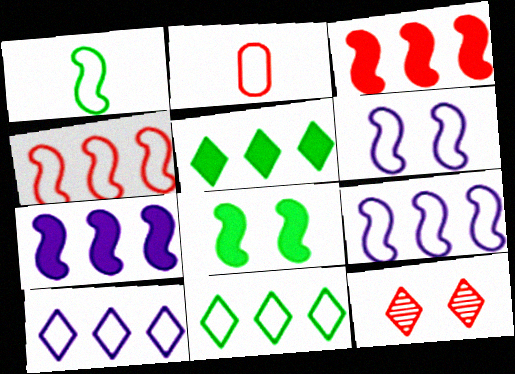[[1, 4, 6], 
[2, 3, 12], 
[2, 6, 11]]